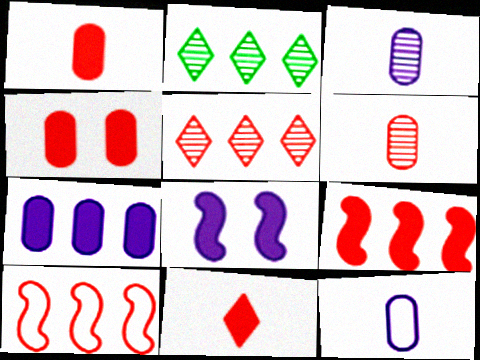[[2, 7, 10], 
[4, 9, 11]]